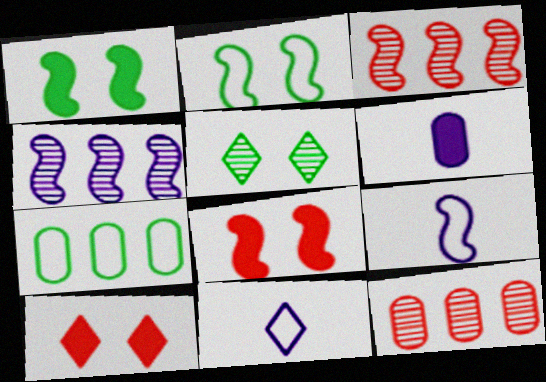[[1, 3, 9], 
[1, 11, 12]]